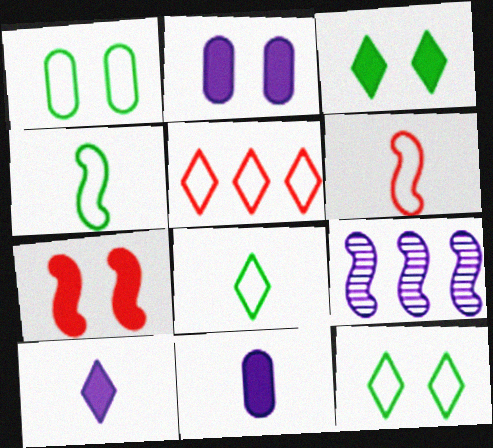[[2, 3, 7], 
[4, 7, 9]]